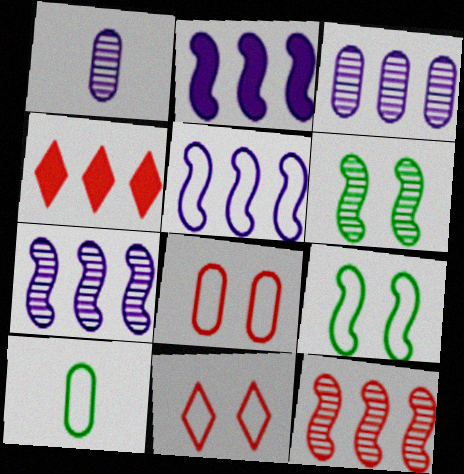[[1, 4, 9], 
[2, 5, 7], 
[5, 10, 11]]